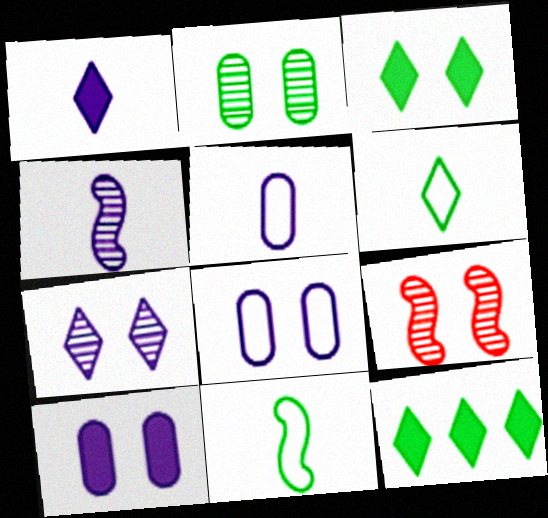[[1, 4, 5], 
[2, 7, 9], 
[2, 11, 12], 
[3, 8, 9], 
[5, 9, 12]]